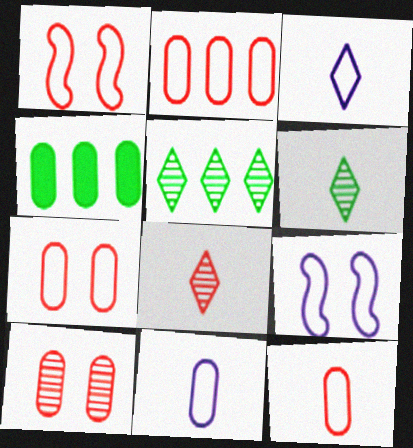[[2, 7, 12], 
[4, 8, 9], 
[4, 10, 11]]